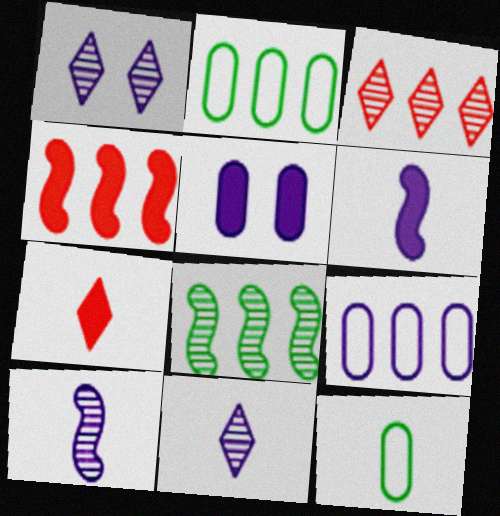[[1, 4, 12], 
[1, 6, 9], 
[7, 10, 12]]